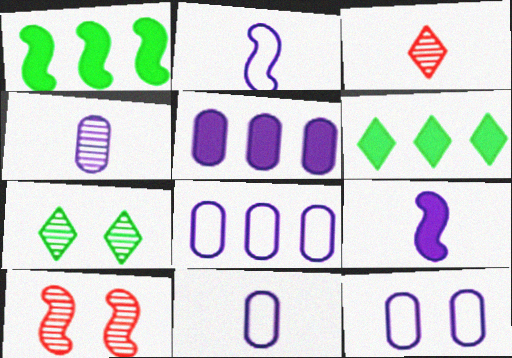[[1, 2, 10], 
[1, 3, 12], 
[4, 5, 12], 
[6, 10, 11], 
[8, 11, 12]]